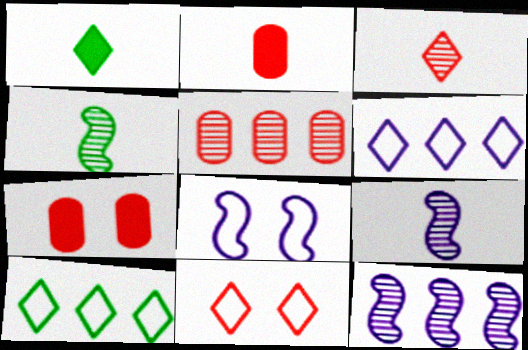[[1, 5, 8], 
[4, 6, 7], 
[7, 9, 10]]